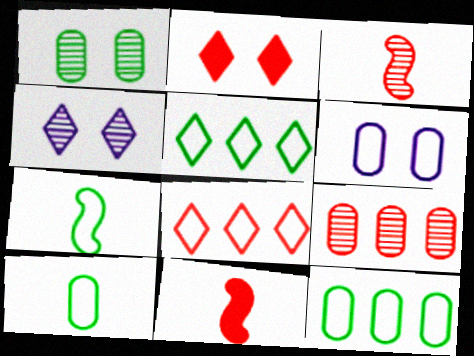[[4, 11, 12], 
[6, 7, 8]]